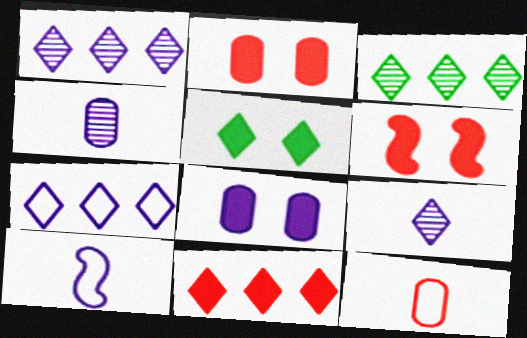[[1, 8, 10], 
[2, 3, 10], 
[3, 7, 11], 
[5, 6, 8]]